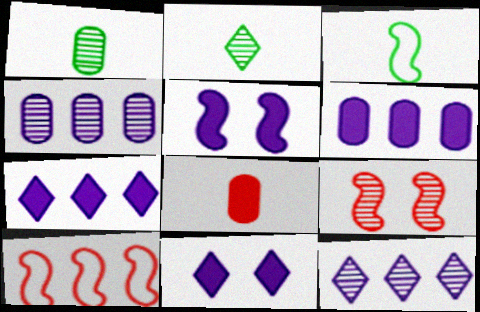[[1, 9, 12], 
[1, 10, 11], 
[2, 4, 9]]